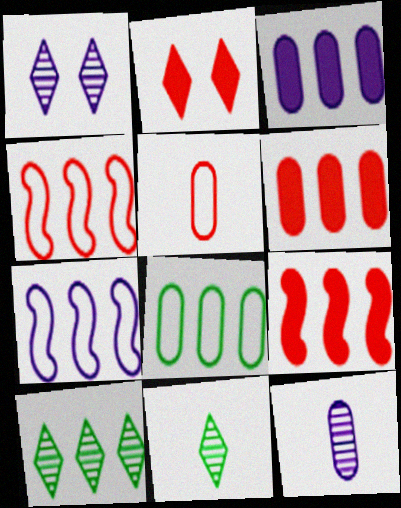[[3, 4, 10], 
[6, 7, 10]]